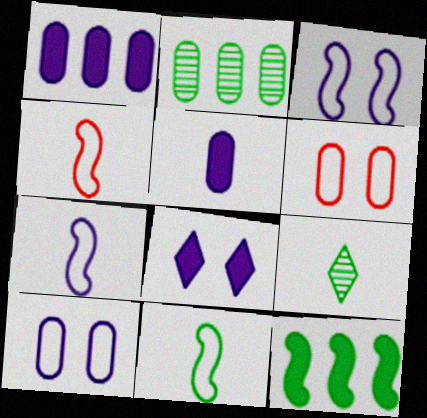[[2, 4, 8], 
[2, 5, 6], 
[4, 5, 9], 
[4, 7, 11]]